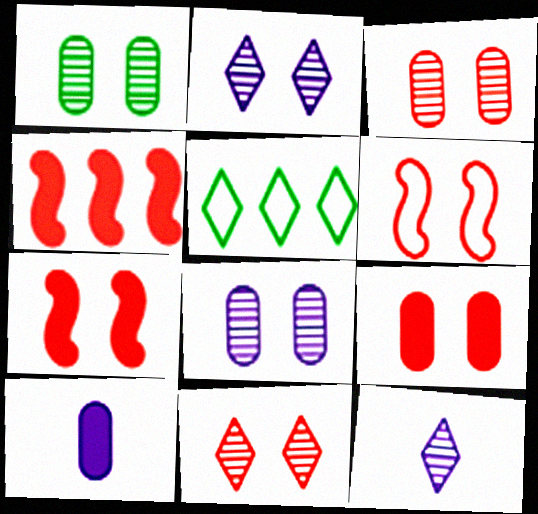[[1, 3, 8], 
[6, 9, 11]]